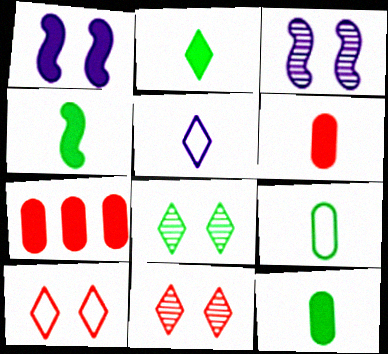[[1, 2, 7], 
[2, 4, 12]]